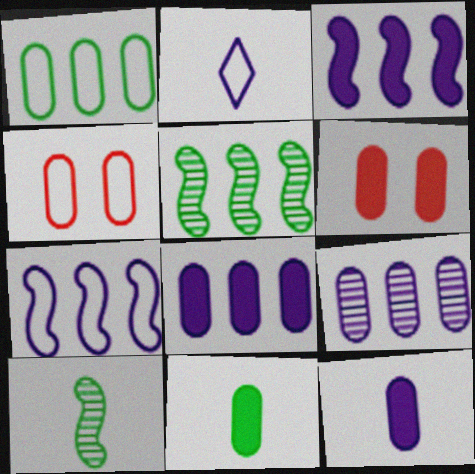[[2, 5, 6], 
[4, 9, 11], 
[6, 8, 11]]